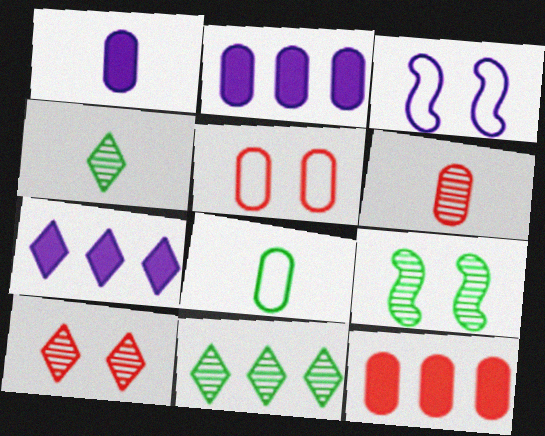[[1, 6, 8], 
[3, 4, 12], 
[5, 6, 12]]